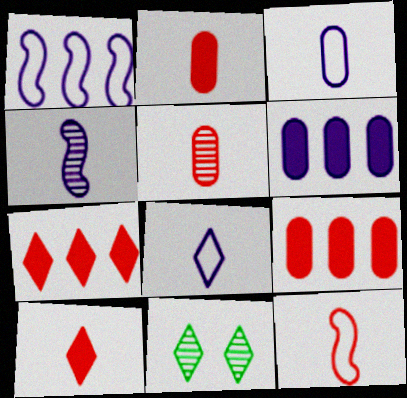[[1, 2, 11], 
[5, 10, 12], 
[6, 11, 12], 
[7, 8, 11]]